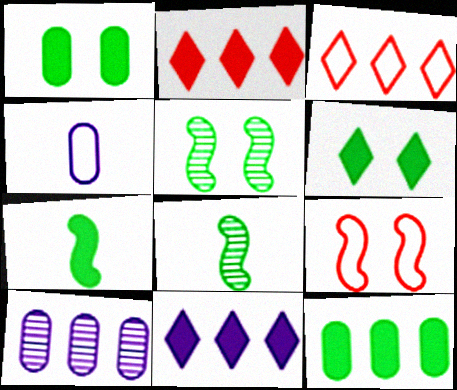[[2, 4, 5], 
[6, 7, 12]]